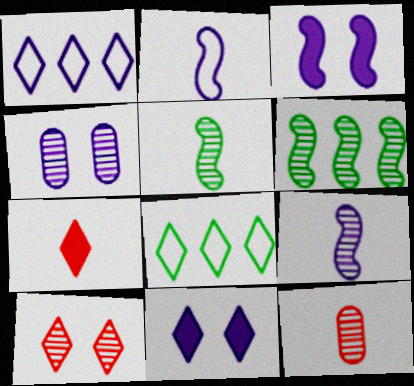[[3, 8, 12]]